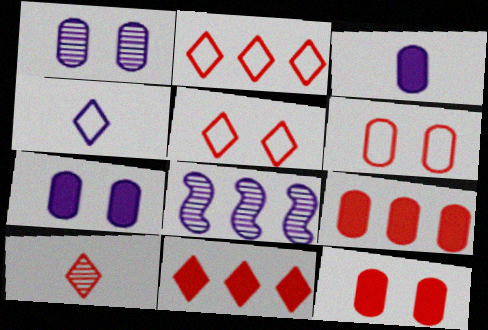[[4, 7, 8], 
[5, 10, 11]]